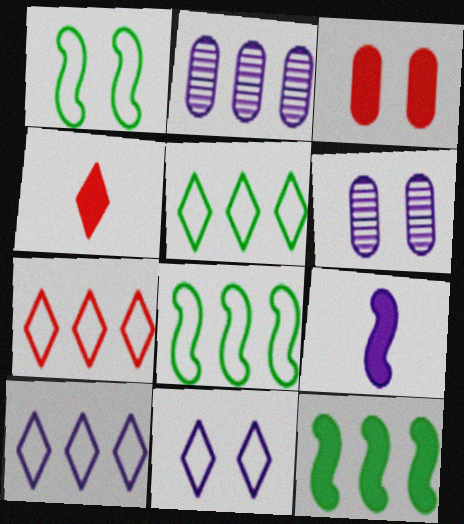[[1, 2, 4], 
[2, 7, 12], 
[2, 9, 11], 
[4, 6, 8], 
[5, 7, 10], 
[6, 9, 10]]